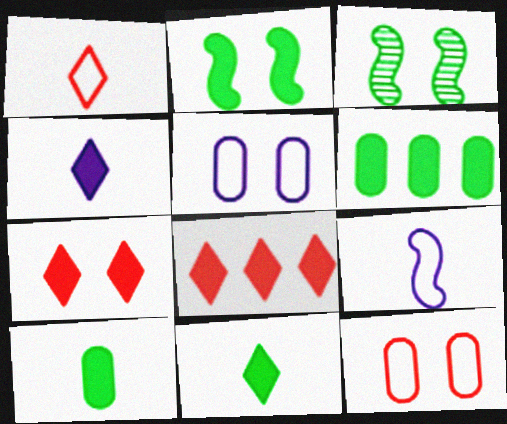[[2, 6, 11], 
[3, 5, 7]]